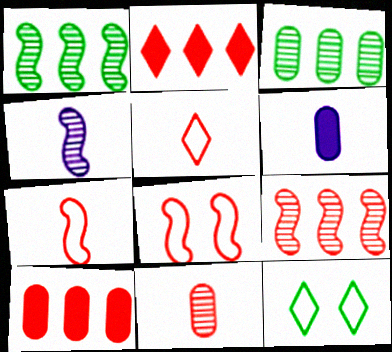[[2, 8, 11], 
[4, 10, 12], 
[6, 9, 12]]